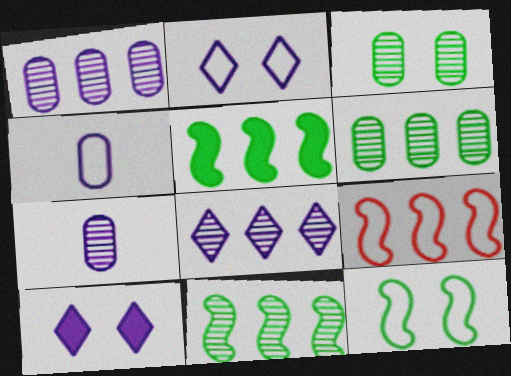[]